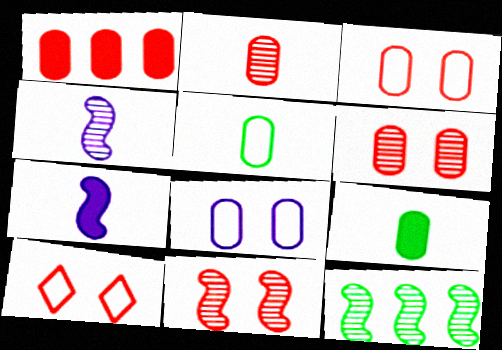[[1, 2, 3], 
[4, 11, 12]]